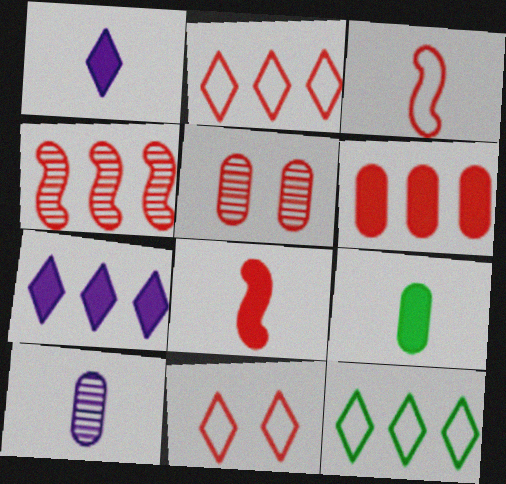[[1, 8, 9], 
[2, 4, 6], 
[2, 5, 8]]